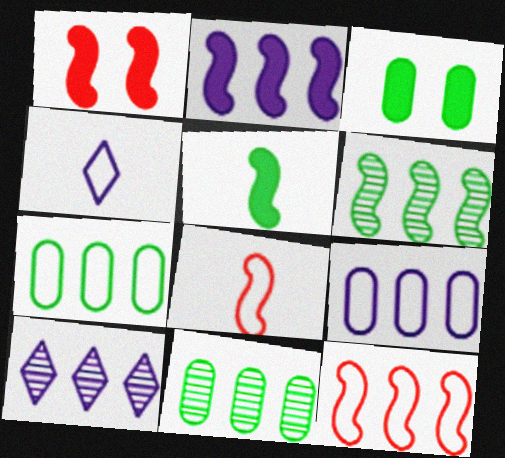[[1, 2, 5], 
[1, 4, 11], 
[2, 6, 12], 
[2, 9, 10], 
[3, 8, 10]]